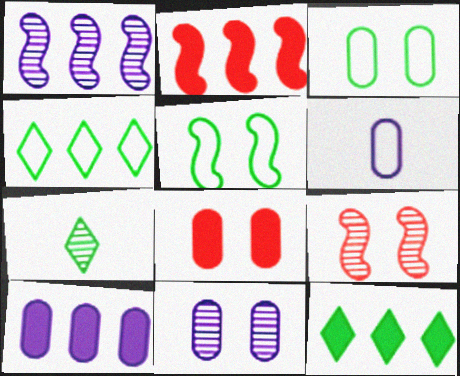[[2, 10, 12], 
[3, 8, 11], 
[6, 9, 12], 
[6, 10, 11]]